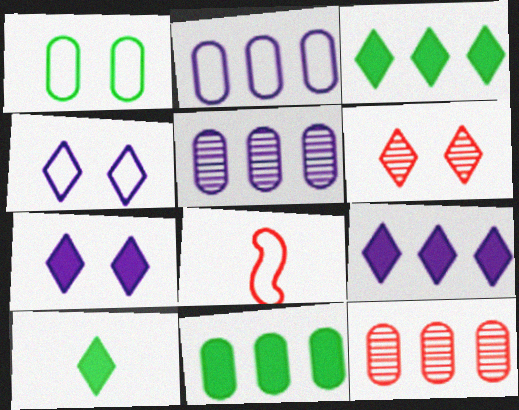[[2, 11, 12]]